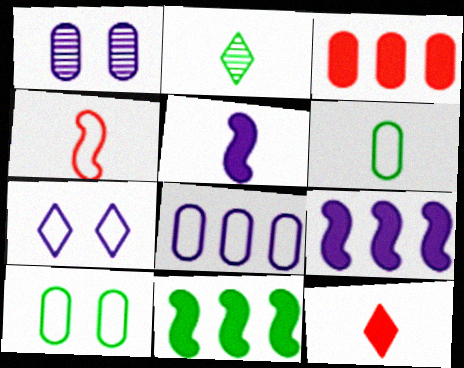[[1, 3, 6], 
[2, 10, 11]]